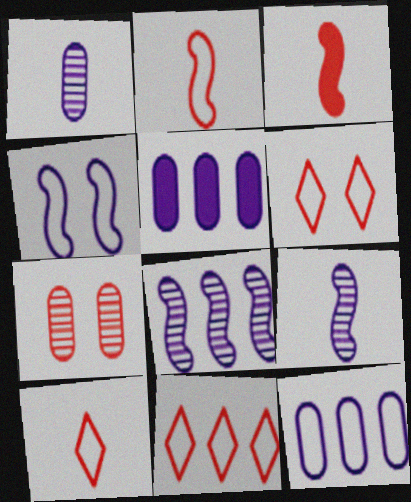[[3, 7, 11], 
[6, 10, 11]]